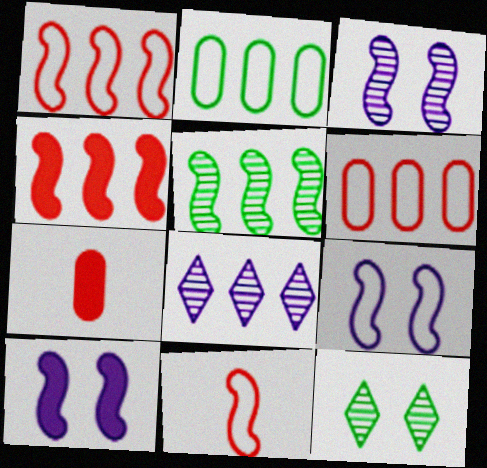[[2, 4, 8], 
[3, 9, 10], 
[5, 10, 11]]